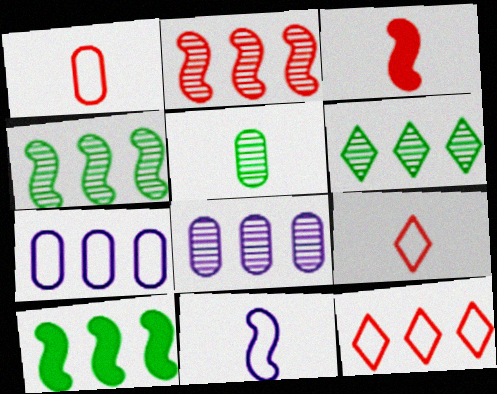[[2, 6, 8], 
[8, 10, 12]]